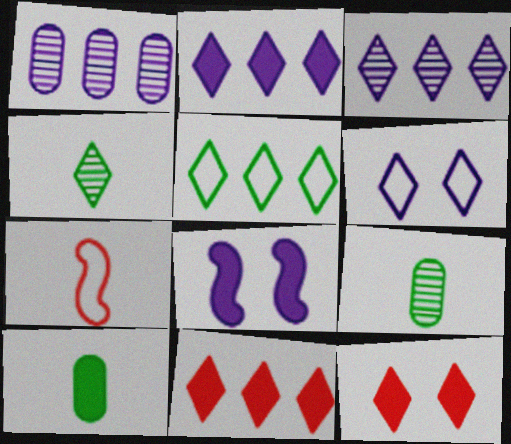[[3, 5, 11], 
[4, 6, 11], 
[8, 10, 11]]